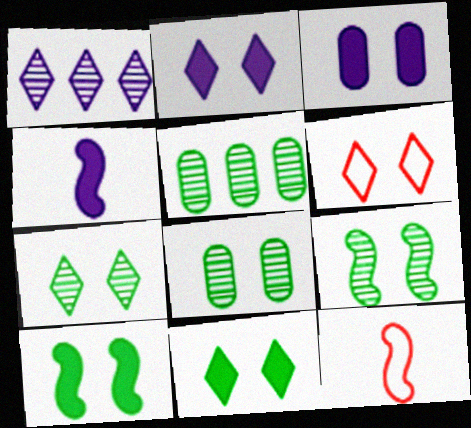[[2, 5, 12], 
[2, 6, 7], 
[3, 6, 9], 
[4, 5, 6], 
[7, 8, 9]]